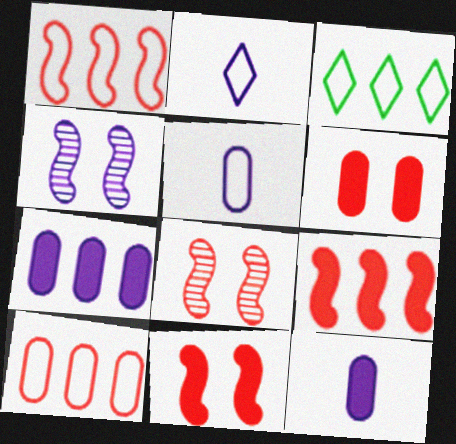[[2, 4, 7], 
[3, 8, 12]]